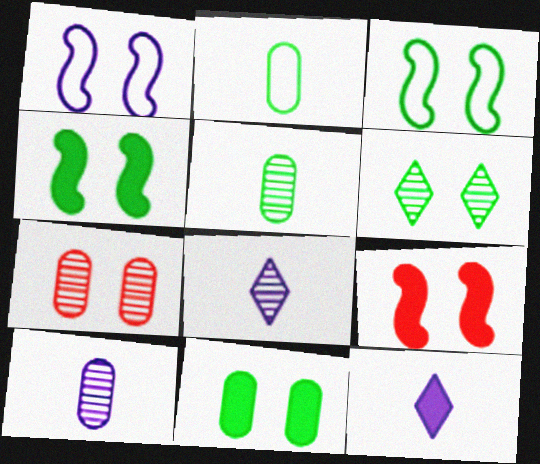[[3, 6, 11]]